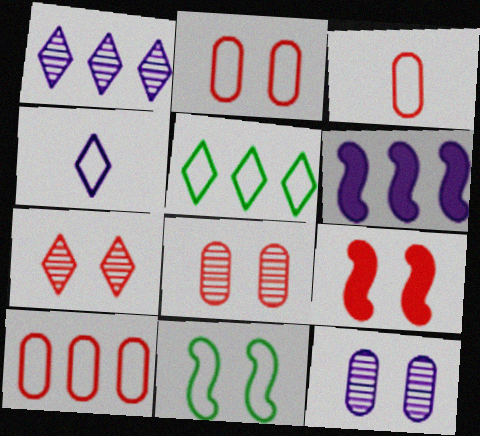[[2, 3, 10], 
[2, 7, 9], 
[4, 6, 12], 
[4, 10, 11]]